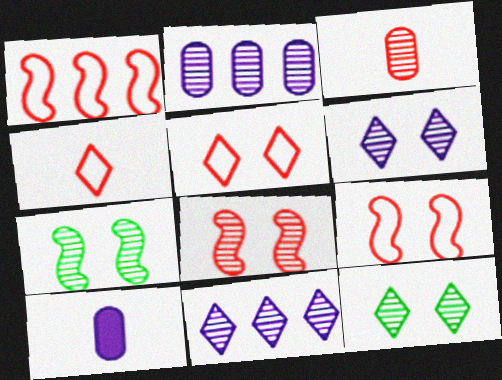[[1, 10, 12], 
[3, 7, 11]]